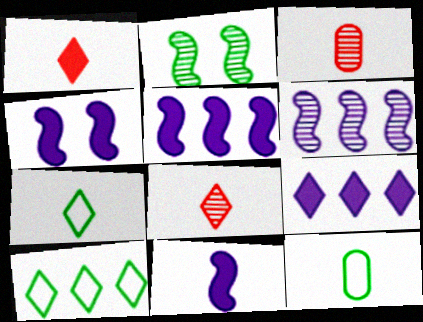[[3, 4, 10], 
[3, 7, 11], 
[4, 5, 11], 
[8, 11, 12]]